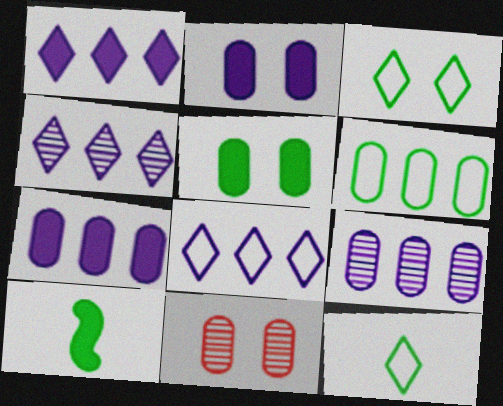[[1, 4, 8], 
[8, 10, 11]]